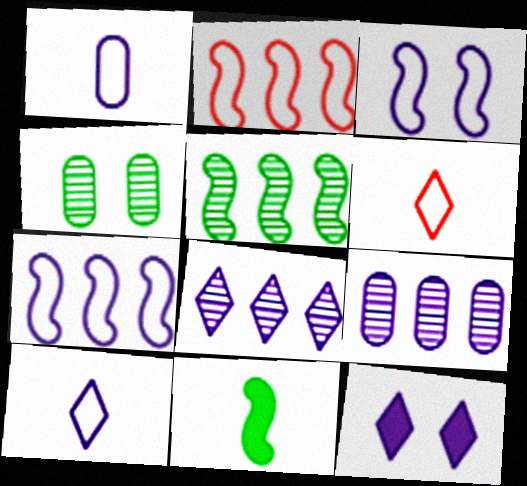[[8, 10, 12]]